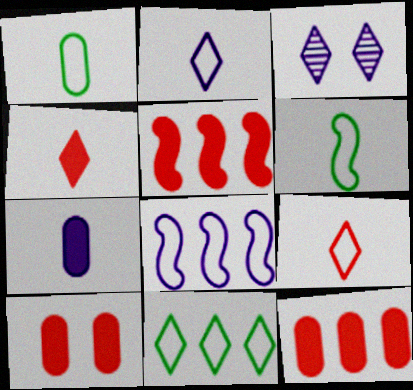[[1, 3, 5], 
[3, 4, 11], 
[3, 6, 12], 
[3, 7, 8], 
[4, 5, 10]]